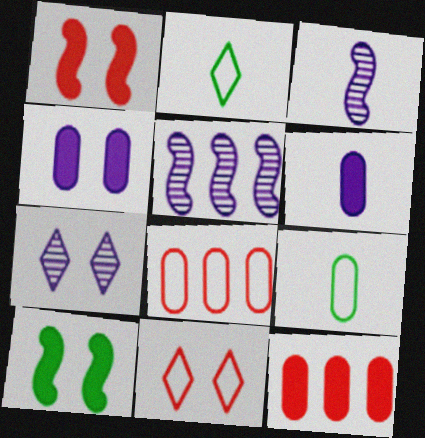[]